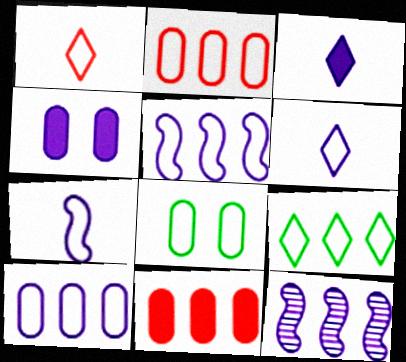[[1, 5, 8], 
[2, 5, 9], 
[4, 6, 12], 
[9, 11, 12]]